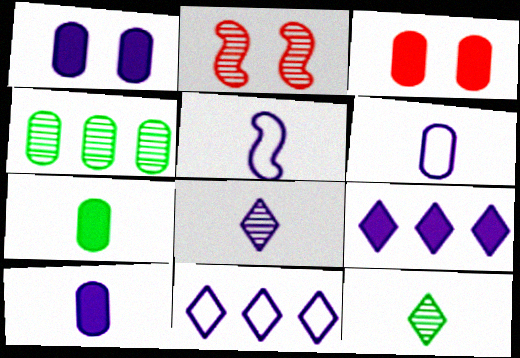[[2, 4, 8], 
[2, 7, 11], 
[3, 4, 6], 
[5, 8, 10]]